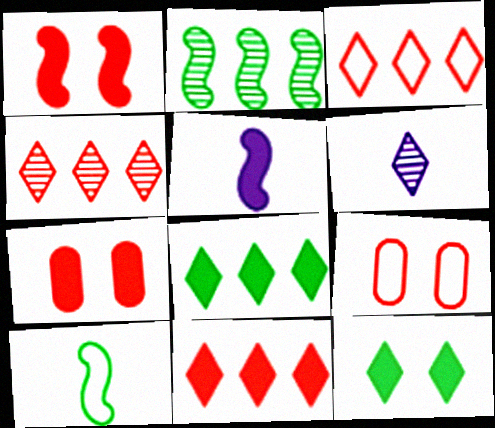[[3, 4, 11], 
[3, 6, 12], 
[5, 7, 8]]